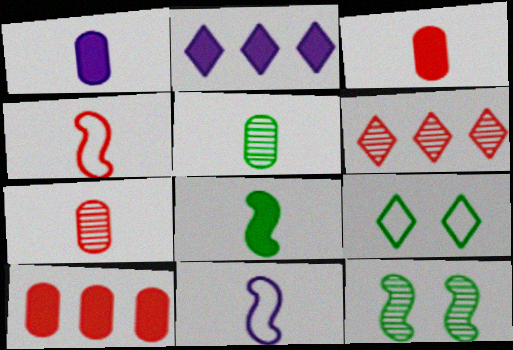[]